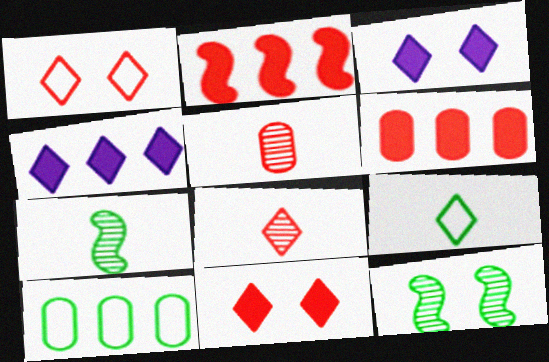[[1, 2, 5]]